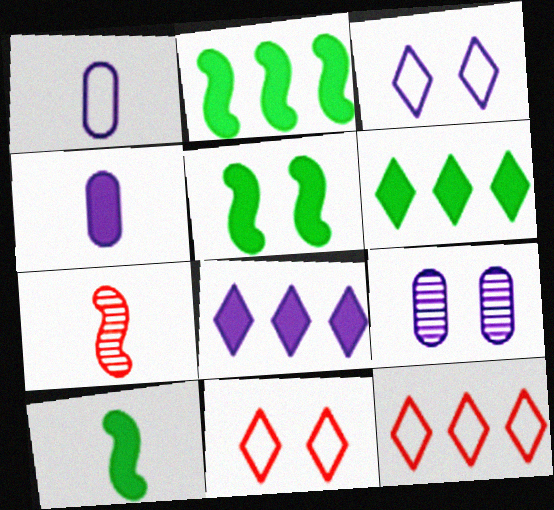[[2, 5, 10], 
[5, 9, 11], 
[9, 10, 12]]